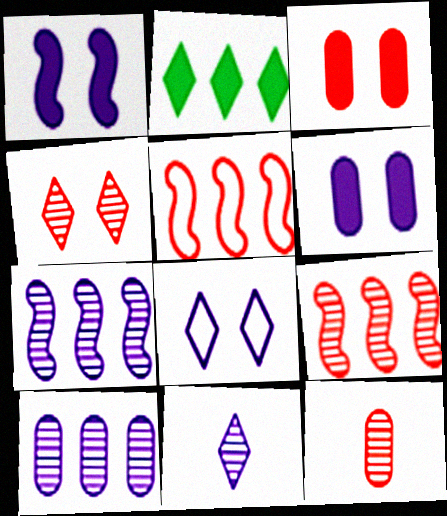[[2, 5, 10], 
[4, 9, 12]]